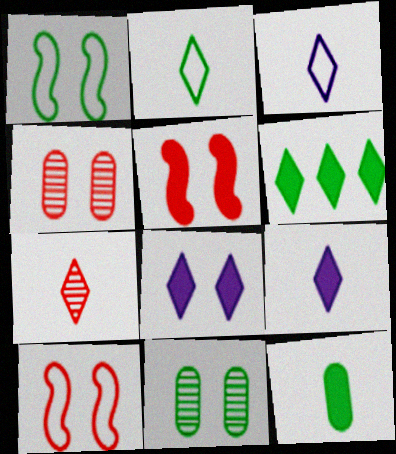[[1, 4, 8], 
[2, 7, 9], 
[8, 10, 11]]